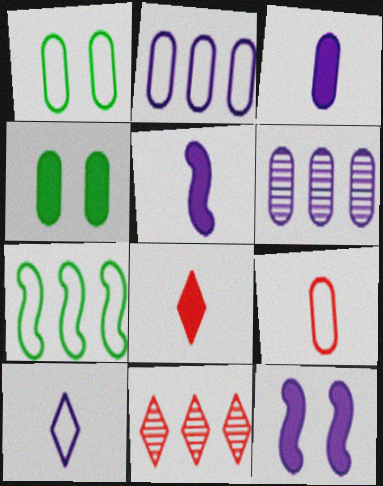[[1, 2, 9], 
[1, 5, 11], 
[4, 6, 9], 
[6, 10, 12]]